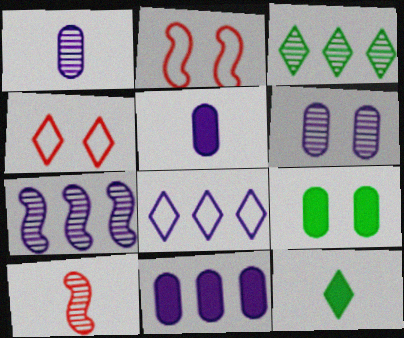[[2, 3, 5], 
[3, 6, 10], 
[7, 8, 11], 
[8, 9, 10]]